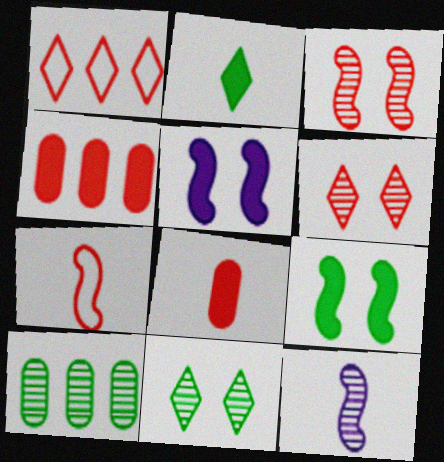[[1, 3, 8], 
[2, 4, 5], 
[4, 6, 7], 
[6, 10, 12]]